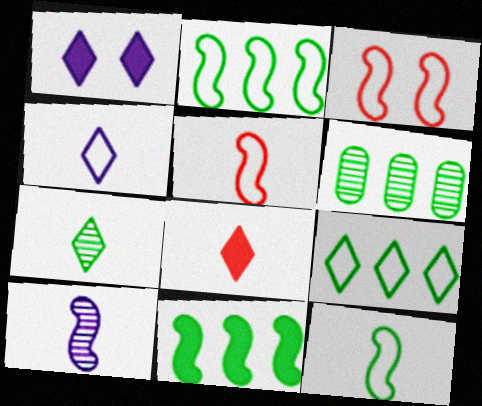[[1, 5, 6], 
[3, 10, 11], 
[4, 7, 8], 
[6, 9, 11]]